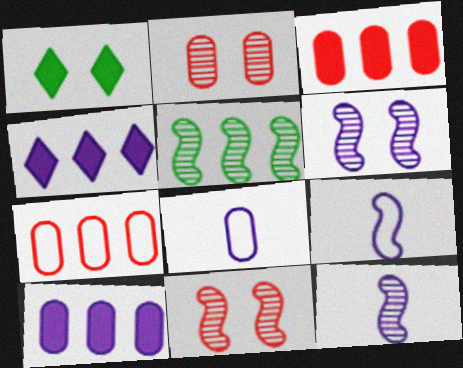[[1, 7, 12], 
[4, 5, 7], 
[4, 6, 8], 
[5, 11, 12]]